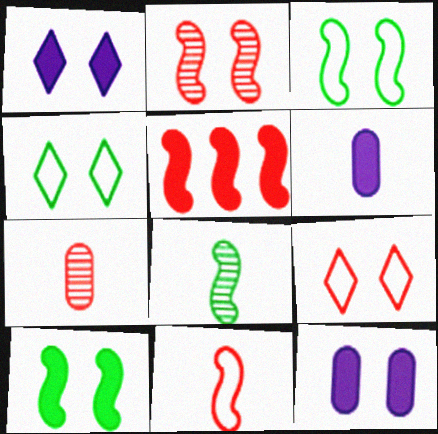[[2, 4, 12], 
[2, 5, 11], 
[5, 7, 9]]